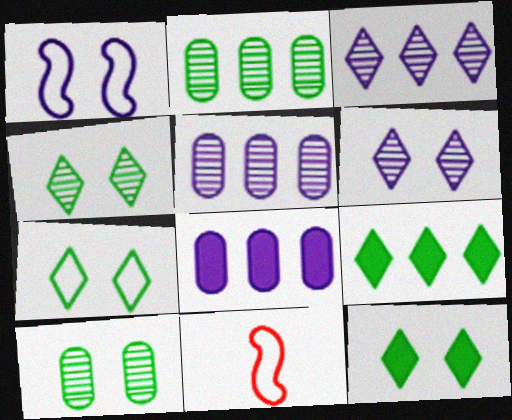[[4, 7, 12], 
[4, 8, 11], 
[5, 11, 12]]